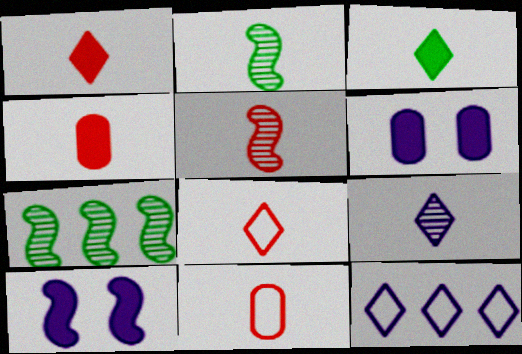[[1, 5, 11], 
[3, 8, 9], 
[4, 5, 8], 
[6, 7, 8]]